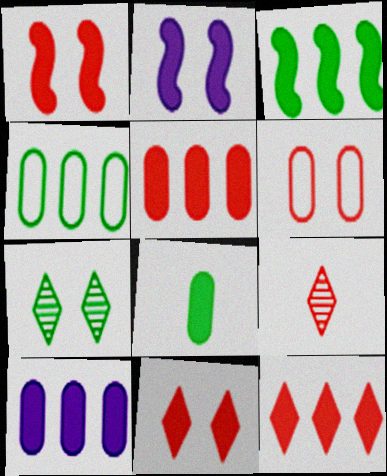[[2, 4, 9], 
[2, 6, 7], 
[2, 8, 12], 
[3, 10, 12]]